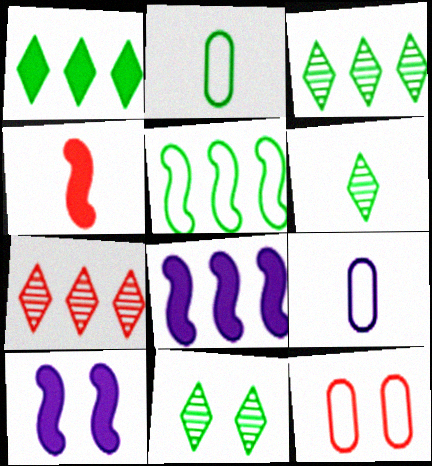[[2, 7, 10], 
[3, 6, 11], 
[4, 6, 9], 
[4, 7, 12], 
[6, 8, 12], 
[10, 11, 12]]